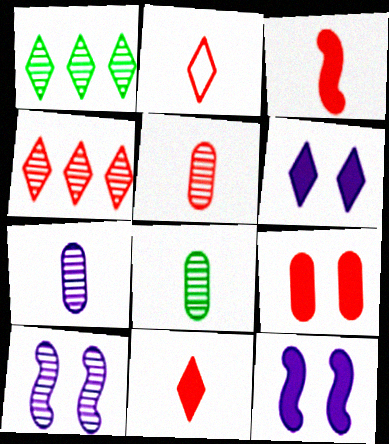[[1, 2, 6], 
[1, 5, 10], 
[2, 3, 5], 
[4, 8, 10], 
[5, 7, 8]]